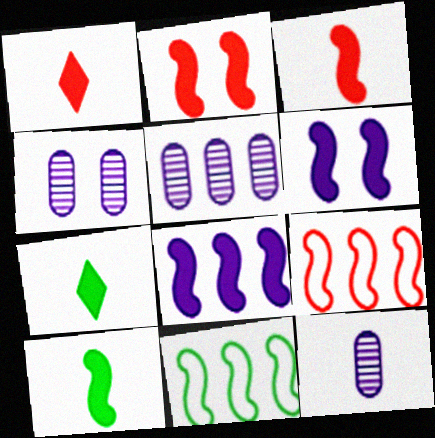[[1, 4, 11], 
[2, 8, 10], 
[4, 5, 12], 
[4, 7, 9]]